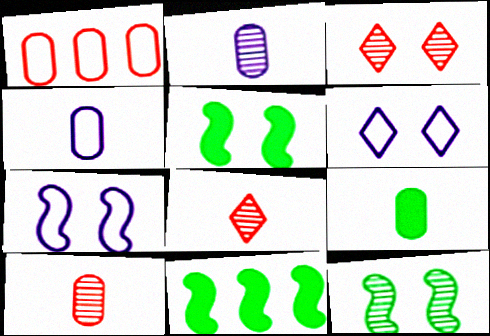[[3, 4, 11], 
[4, 9, 10], 
[6, 10, 11]]